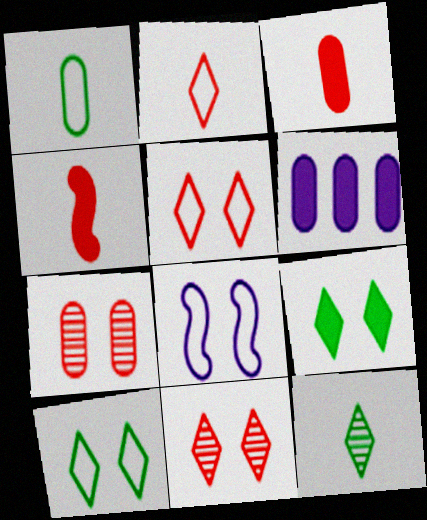[[1, 6, 7], 
[4, 6, 9], 
[7, 8, 9]]